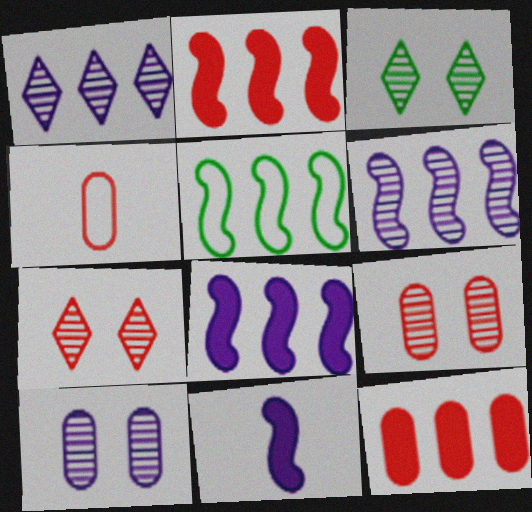[[1, 5, 12], 
[2, 4, 7], 
[2, 5, 6], 
[3, 4, 8], 
[4, 9, 12]]